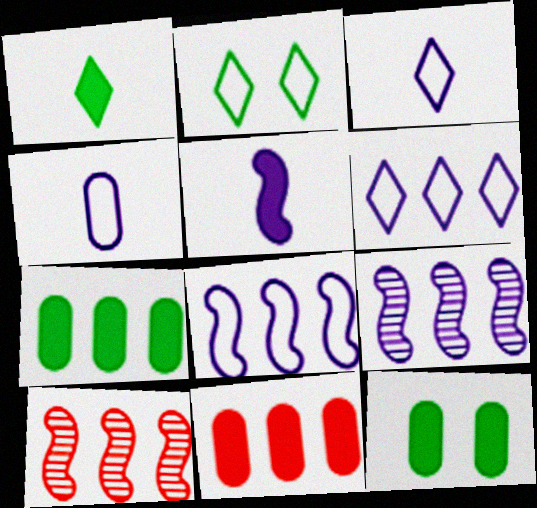[[3, 10, 12], 
[6, 7, 10]]